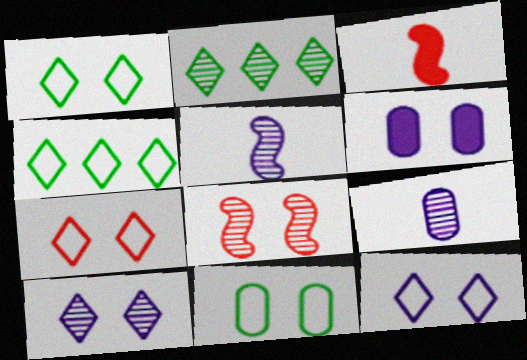[[1, 6, 8], 
[1, 7, 12], 
[2, 8, 9]]